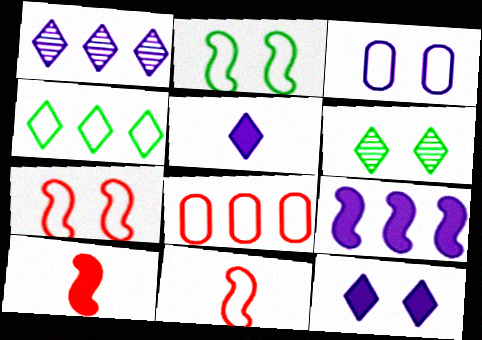[[3, 4, 11]]